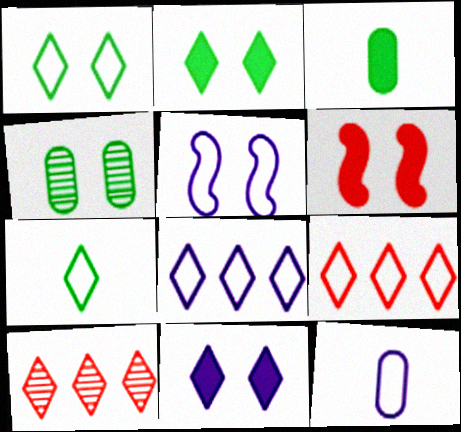[[3, 5, 10], 
[5, 8, 12], 
[7, 10, 11]]